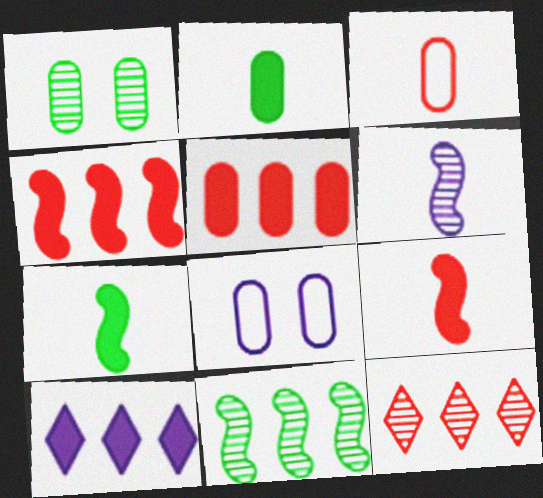[[1, 6, 12], 
[6, 8, 10], 
[7, 8, 12]]